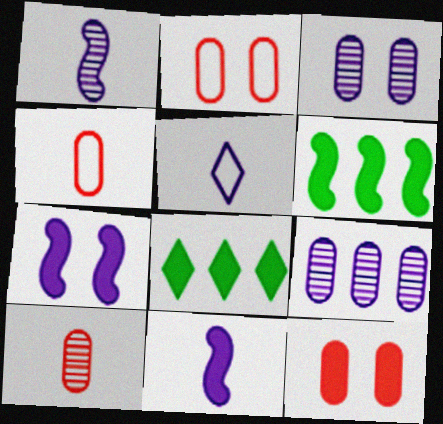[[1, 2, 8], 
[5, 7, 9], 
[8, 11, 12]]